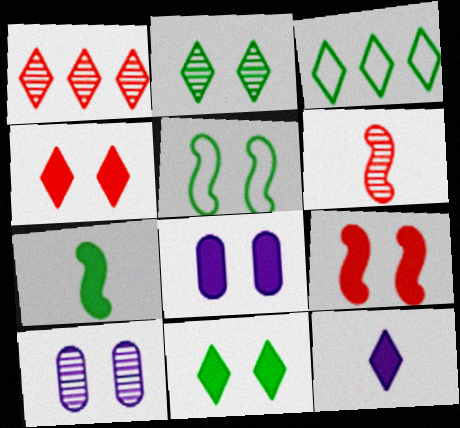[[3, 6, 8], 
[4, 5, 10], 
[8, 9, 11]]